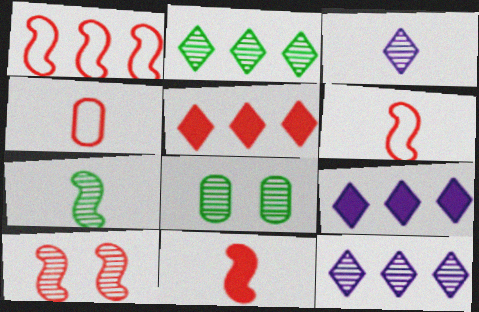[[1, 10, 11], 
[2, 7, 8], 
[4, 5, 10], 
[6, 8, 9]]